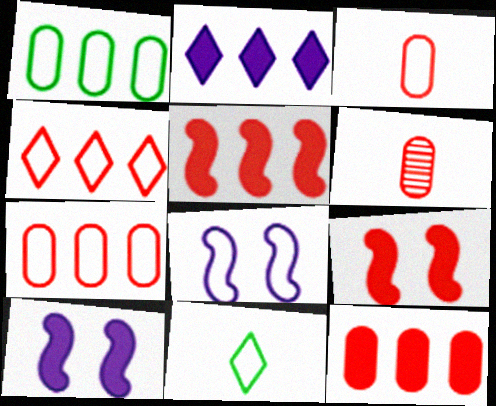[[4, 6, 9], 
[7, 8, 11]]